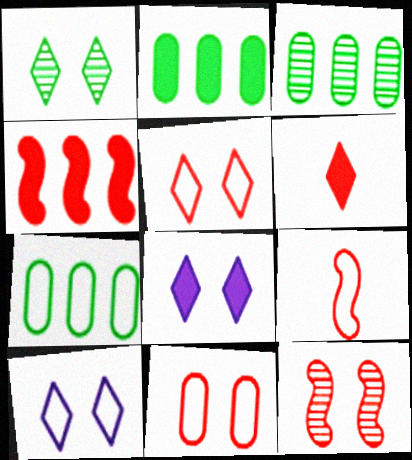[[1, 5, 8], 
[2, 3, 7], 
[3, 8, 9], 
[4, 9, 12], 
[7, 9, 10]]